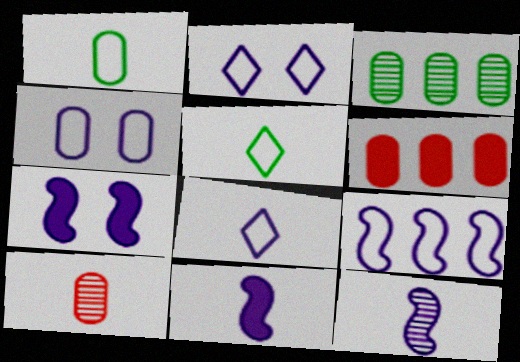[[4, 8, 9], 
[5, 10, 11], 
[7, 9, 12]]